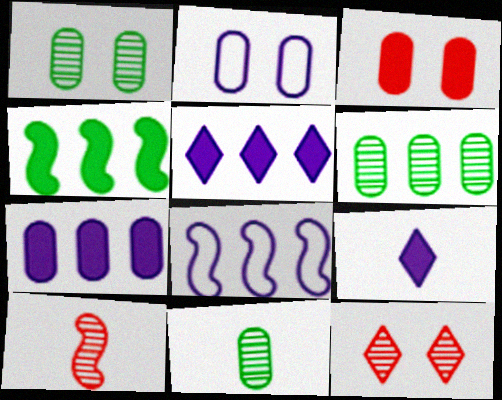[[1, 2, 3], 
[1, 6, 11], 
[3, 4, 9]]